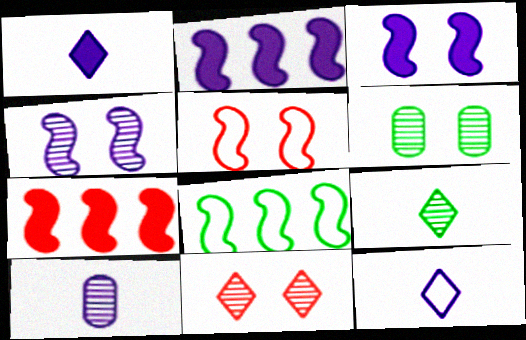[[4, 6, 11], 
[6, 7, 12]]